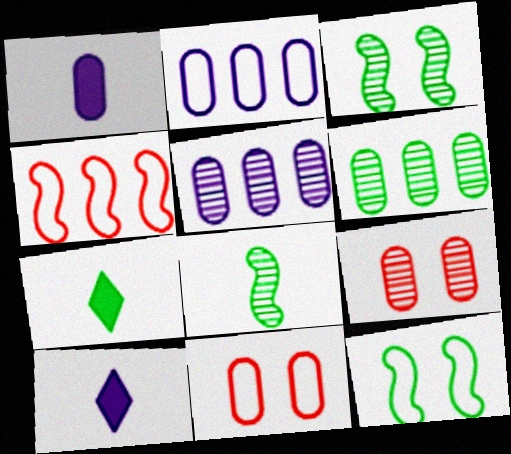[[1, 6, 11], 
[6, 7, 12]]